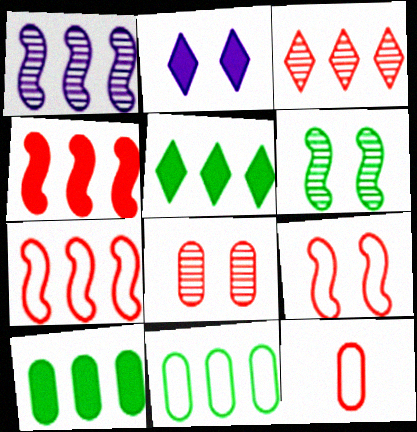[]